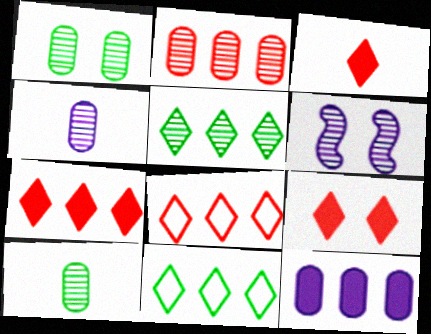[[1, 2, 4], 
[3, 7, 9]]